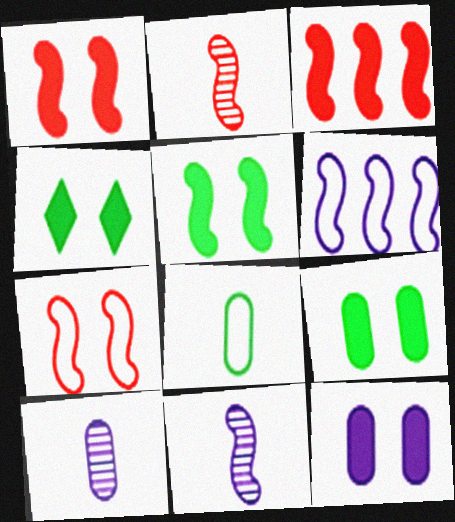[[1, 4, 12], 
[2, 3, 7], 
[2, 5, 6], 
[4, 5, 9]]